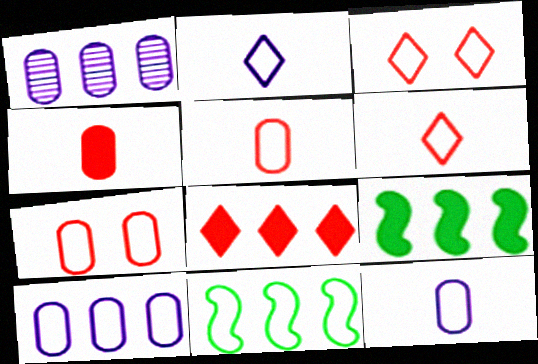[[1, 8, 11], 
[2, 7, 11], 
[3, 11, 12]]